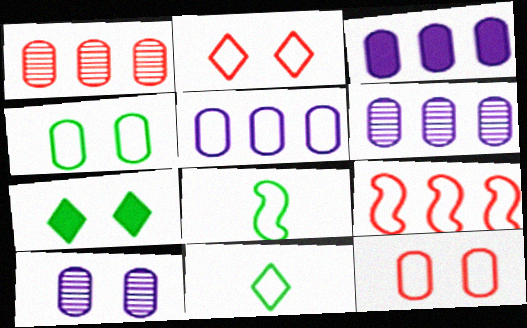[[2, 5, 8], 
[3, 5, 6]]